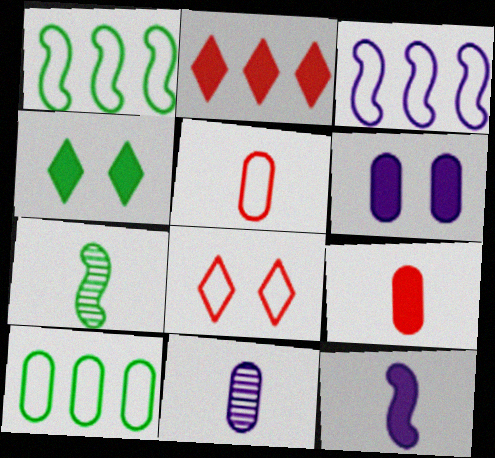[[4, 7, 10]]